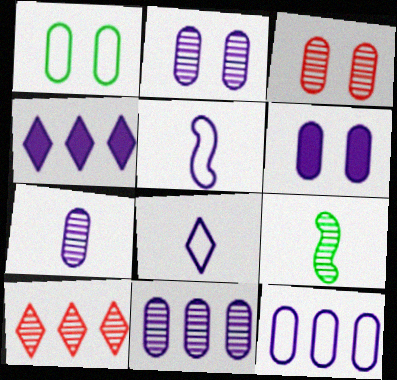[[1, 3, 6], 
[2, 4, 5], 
[2, 7, 11], 
[2, 9, 10], 
[6, 7, 12]]